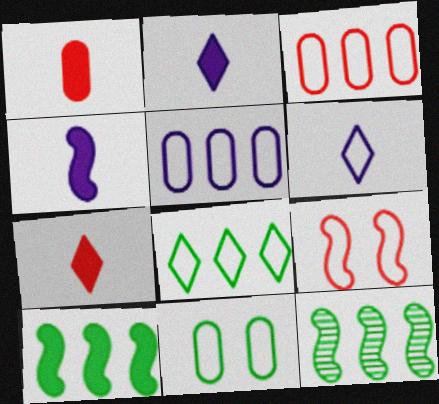[[4, 9, 12]]